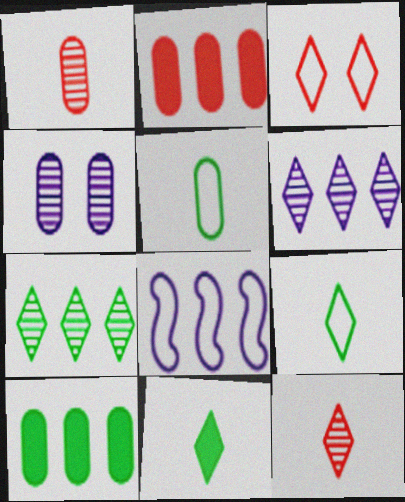[[2, 4, 5], 
[2, 7, 8], 
[3, 5, 8], 
[3, 6, 11]]